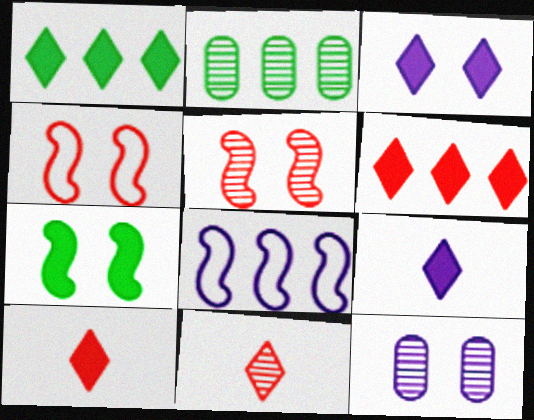[[1, 3, 10], 
[2, 4, 9], 
[2, 6, 8], 
[8, 9, 12]]